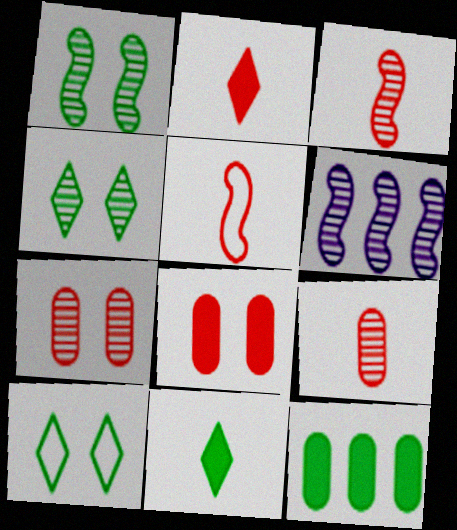[[1, 3, 6], 
[2, 5, 9], 
[4, 6, 9]]